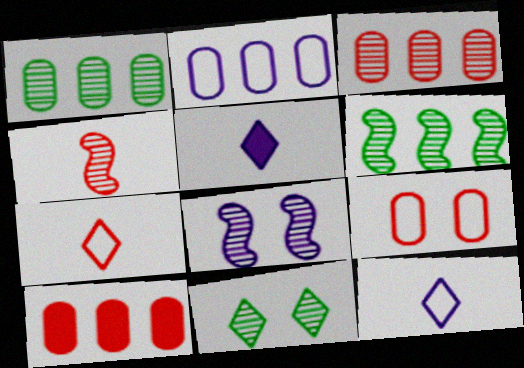[[1, 2, 10], 
[2, 5, 8], 
[4, 6, 8], 
[5, 6, 9]]